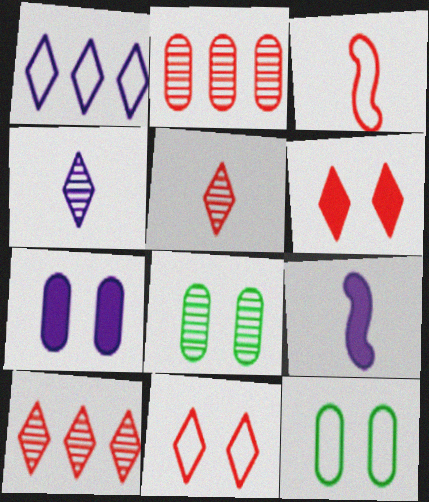[[1, 3, 12], 
[2, 3, 6], 
[9, 10, 12]]